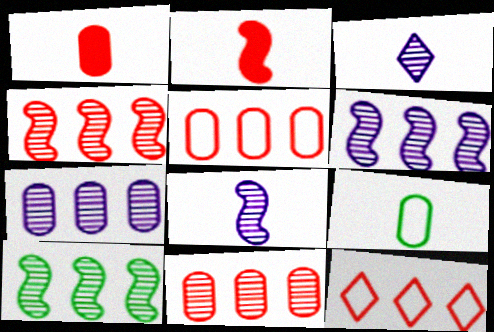[[2, 3, 9], 
[4, 6, 10]]